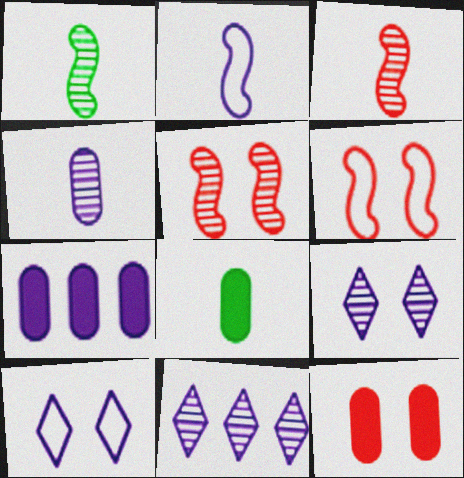[[2, 7, 9], 
[6, 8, 11], 
[7, 8, 12]]